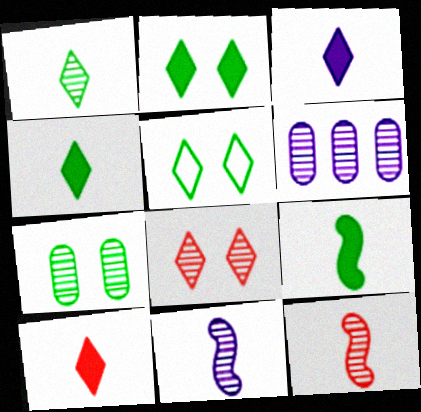[[3, 4, 10]]